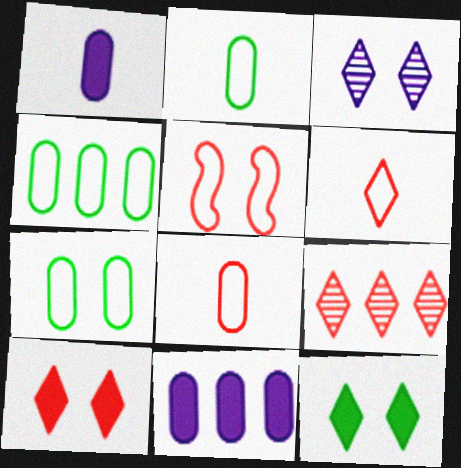[[2, 4, 7], 
[6, 9, 10]]